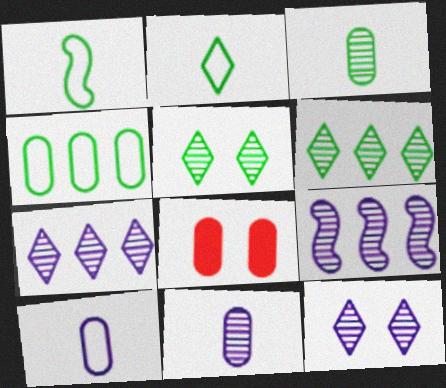[[1, 7, 8], 
[2, 8, 9], 
[4, 8, 11], 
[9, 11, 12]]